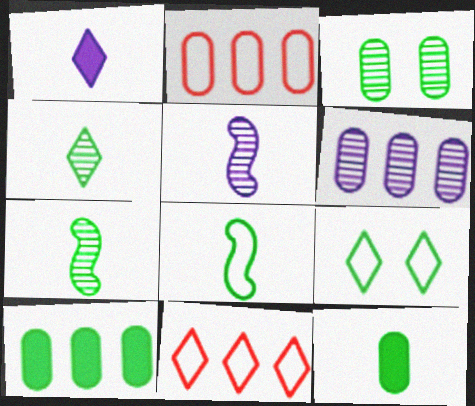[[2, 6, 10], 
[4, 8, 12], 
[7, 9, 10]]